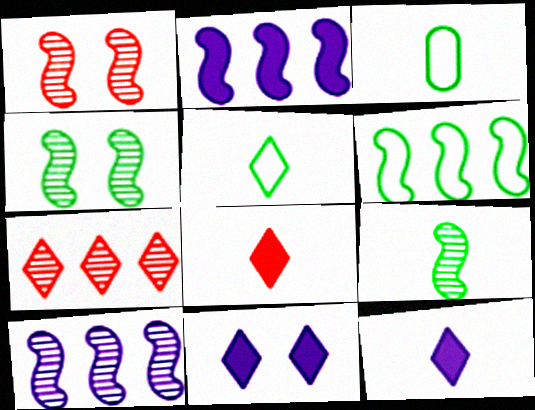[[1, 9, 10], 
[5, 7, 11]]